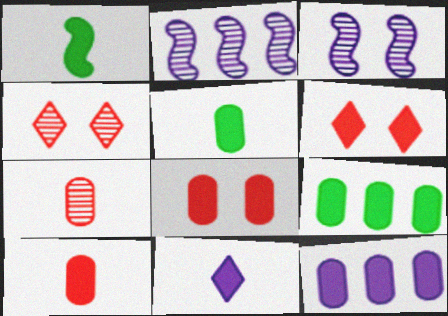[[1, 6, 12], 
[1, 10, 11], 
[5, 8, 12]]